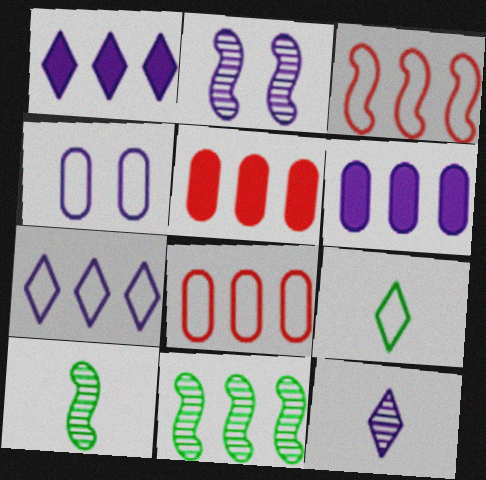[[1, 8, 11], 
[2, 5, 9], 
[3, 4, 9], 
[5, 7, 11]]